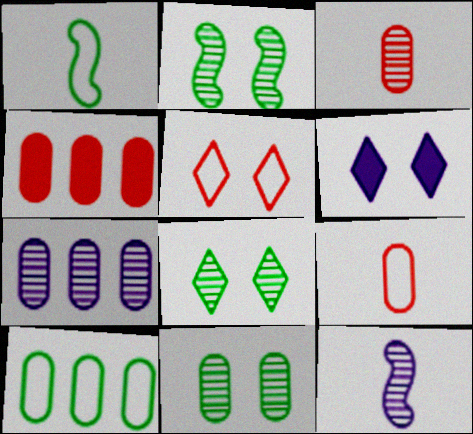[[2, 8, 11], 
[3, 7, 11], 
[4, 7, 10], 
[5, 6, 8]]